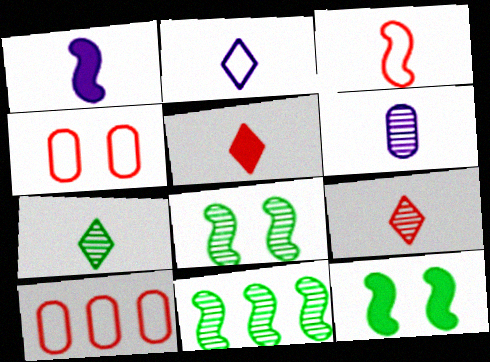[[1, 2, 6], 
[2, 5, 7]]